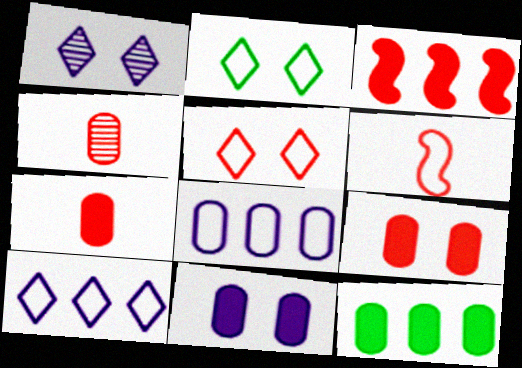[[1, 6, 12], 
[2, 6, 8], 
[3, 4, 5], 
[7, 11, 12]]